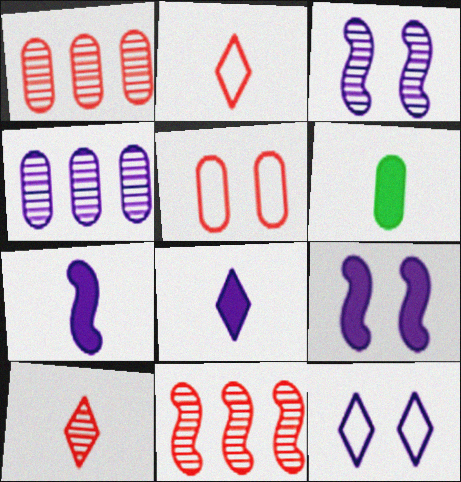[[4, 5, 6], 
[4, 7, 12], 
[6, 11, 12]]